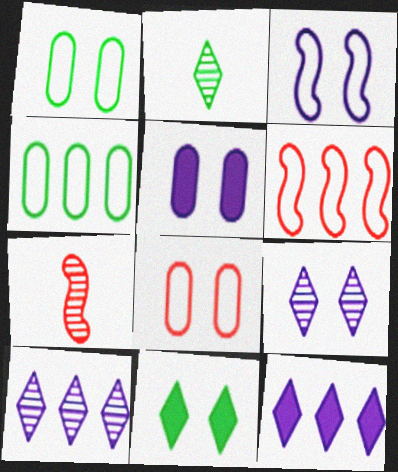[[1, 7, 12], 
[2, 5, 6], 
[3, 5, 9]]